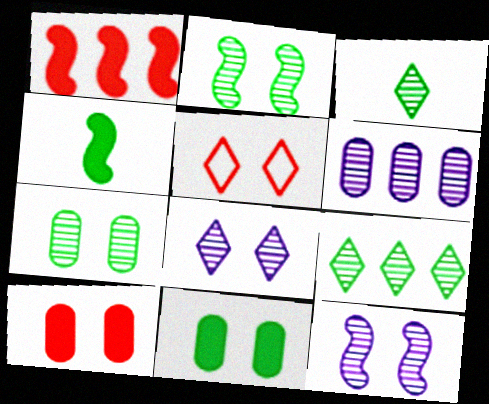[[4, 5, 6], 
[5, 11, 12]]